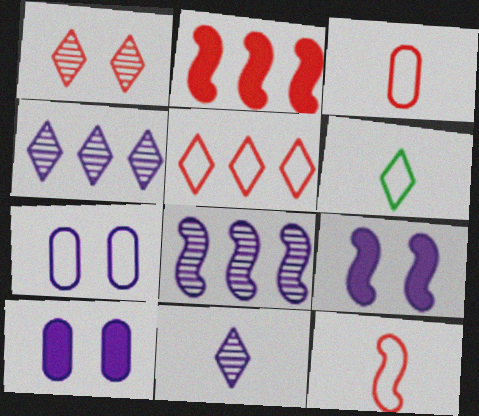[[1, 2, 3]]